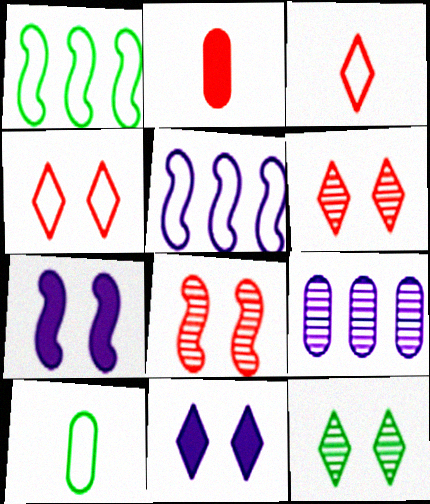[[2, 5, 12], 
[4, 5, 10], 
[4, 11, 12]]